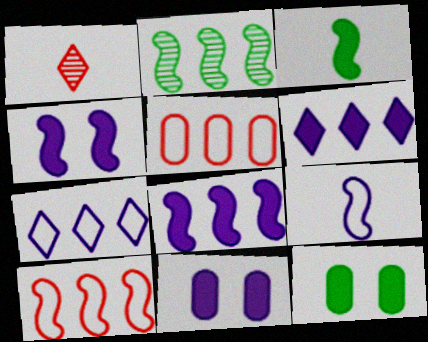[[2, 5, 6], 
[2, 8, 10]]